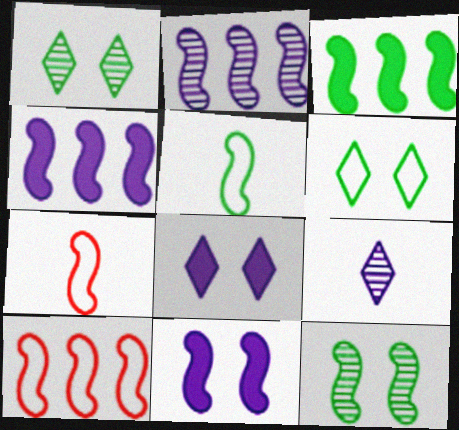[[2, 3, 10], 
[3, 5, 12], 
[4, 7, 12]]